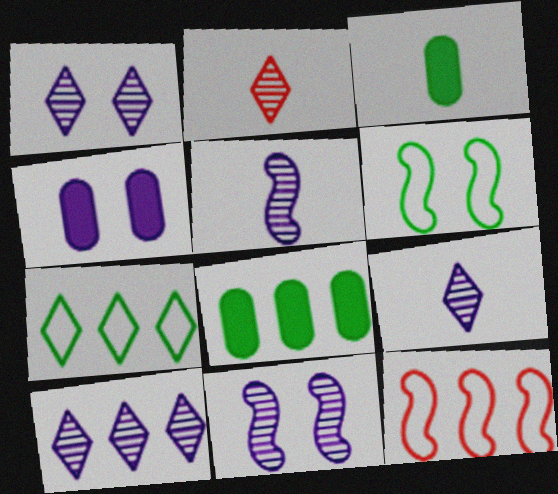[[1, 3, 12], 
[1, 9, 10], 
[8, 10, 12]]